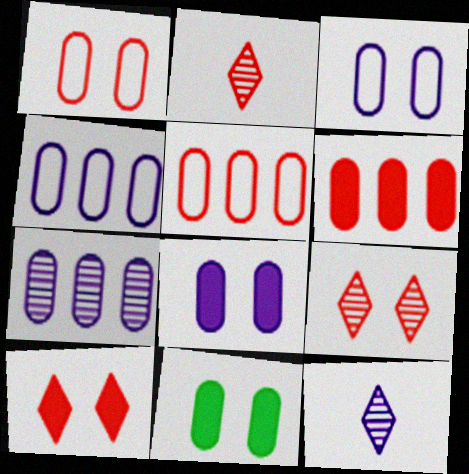[]